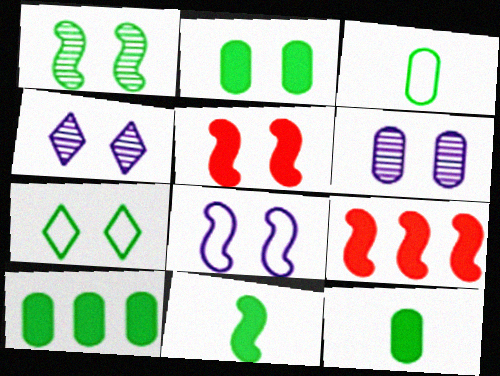[[1, 2, 7], 
[1, 5, 8], 
[2, 10, 12], 
[3, 4, 9], 
[5, 6, 7]]